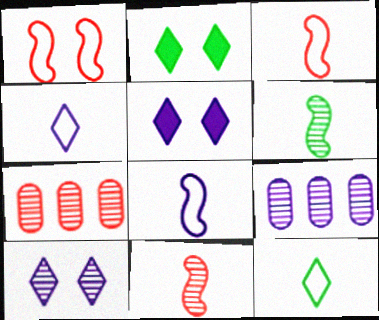[[2, 3, 9], 
[2, 7, 8], 
[5, 8, 9], 
[6, 7, 10]]